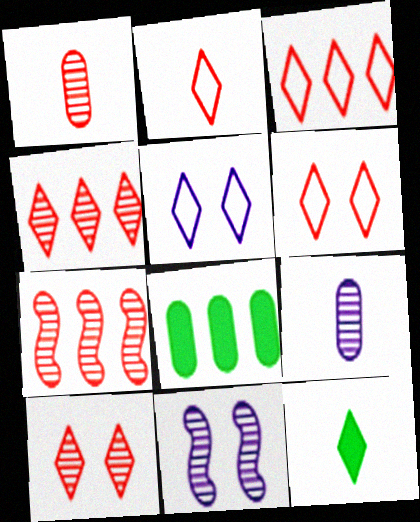[[1, 7, 10], 
[2, 3, 6], 
[2, 8, 11], 
[4, 5, 12]]